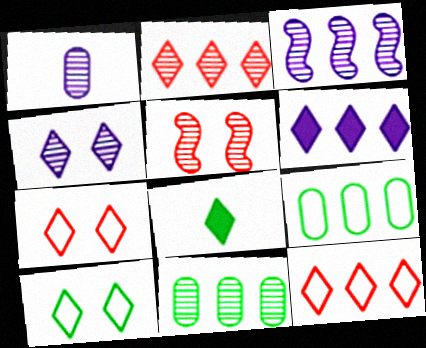[[1, 3, 4], 
[2, 3, 11], 
[4, 8, 12]]